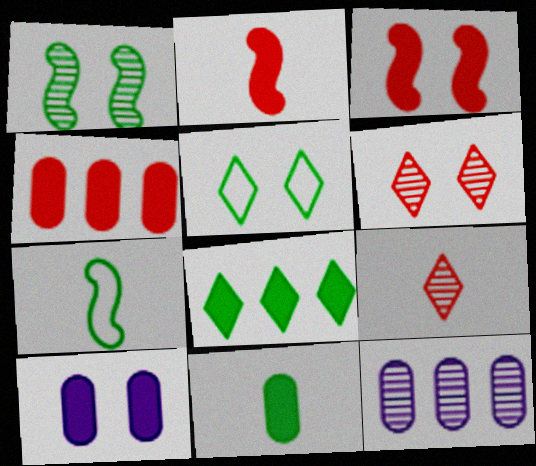[[1, 9, 12], 
[2, 5, 12], 
[2, 8, 10], 
[4, 10, 11]]